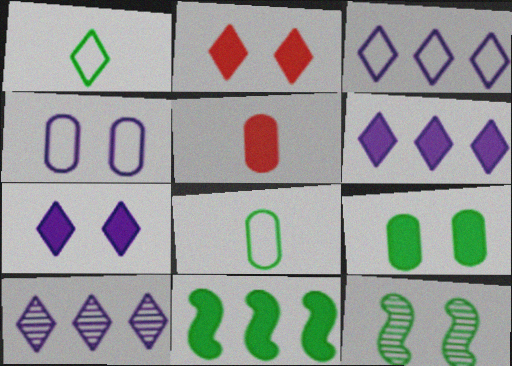[[1, 2, 10], 
[2, 4, 12], 
[3, 5, 12], 
[3, 6, 10], 
[5, 7, 11]]